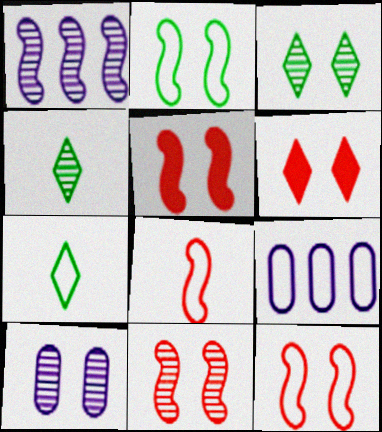[[2, 6, 10], 
[3, 10, 11], 
[4, 5, 9], 
[5, 11, 12], 
[7, 9, 12]]